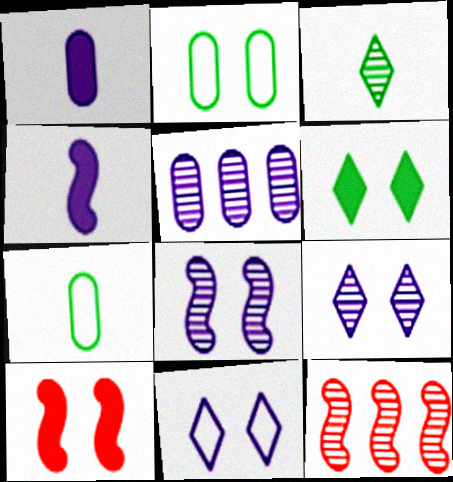[[2, 9, 10], 
[4, 5, 11]]